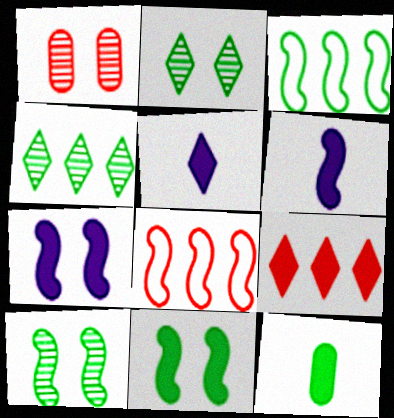[[1, 3, 5], 
[2, 3, 12], 
[6, 8, 10], 
[7, 9, 12]]